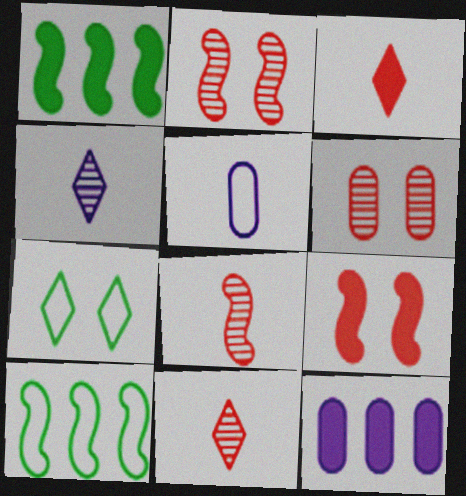[[7, 8, 12]]